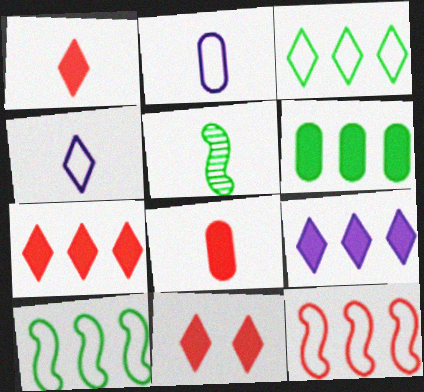[[1, 2, 5], 
[1, 7, 11], 
[4, 5, 8]]